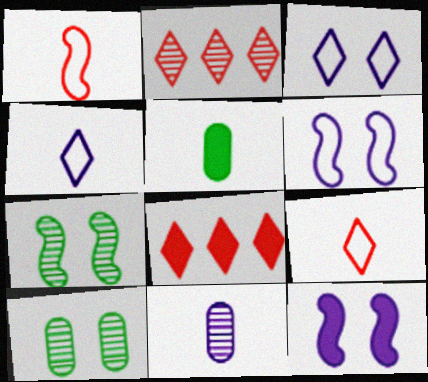[[2, 5, 6], 
[2, 7, 11], 
[5, 8, 12]]